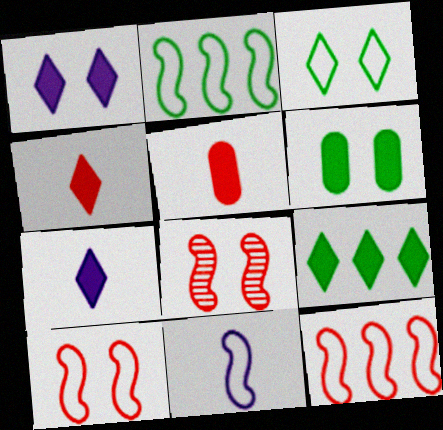[[1, 4, 9], 
[2, 10, 11]]